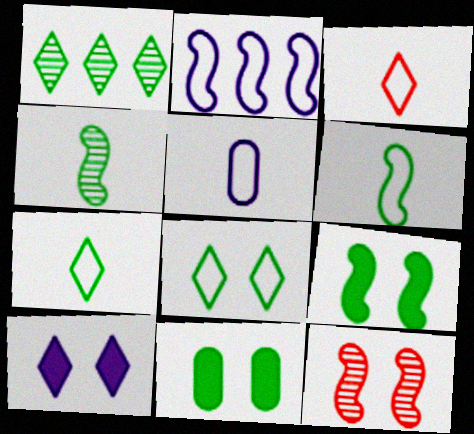[[1, 3, 10], 
[1, 6, 11], 
[3, 5, 6]]